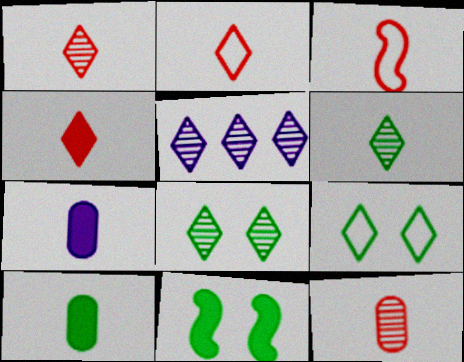[[1, 2, 4], 
[1, 5, 8], 
[3, 4, 12], 
[3, 6, 7], 
[4, 5, 9]]